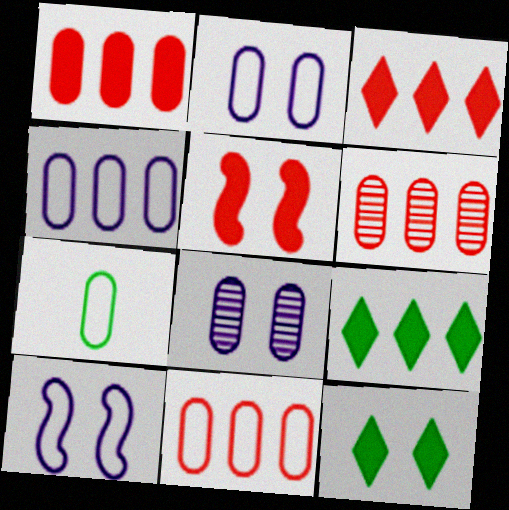[[1, 6, 11], 
[1, 7, 8], 
[2, 7, 11]]